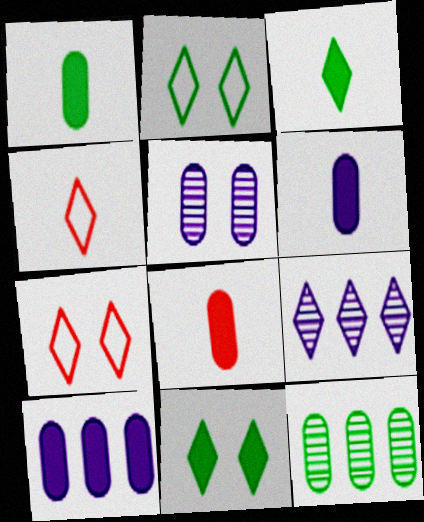[[1, 6, 8], 
[3, 7, 9], 
[4, 9, 11]]